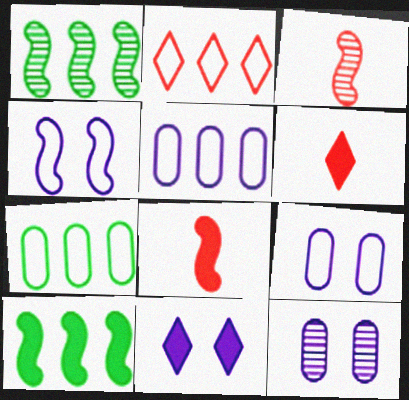[[1, 4, 8], 
[1, 6, 9], 
[3, 4, 10], 
[3, 7, 11], 
[4, 11, 12]]